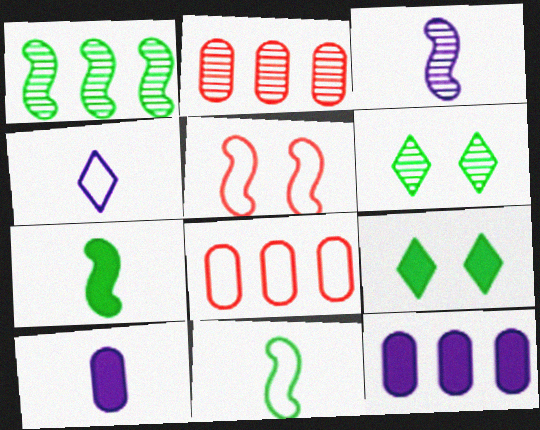[[2, 3, 6], 
[3, 4, 10], 
[3, 8, 9]]